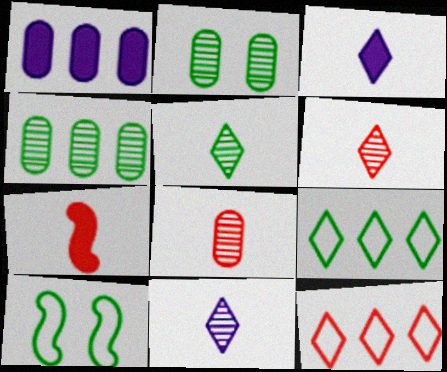[[1, 6, 10], 
[5, 6, 11]]